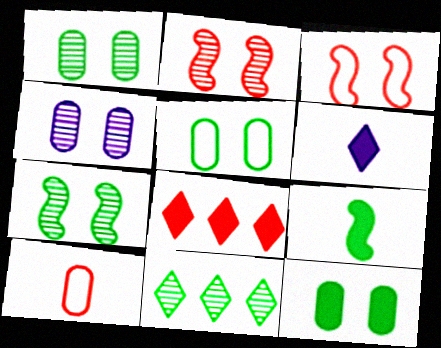[[1, 5, 12], 
[2, 8, 10], 
[5, 9, 11]]